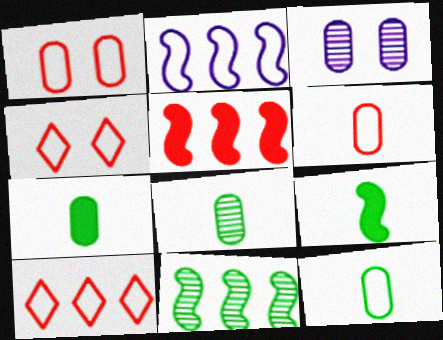[[2, 4, 12], 
[2, 5, 11], 
[3, 9, 10], 
[7, 8, 12]]